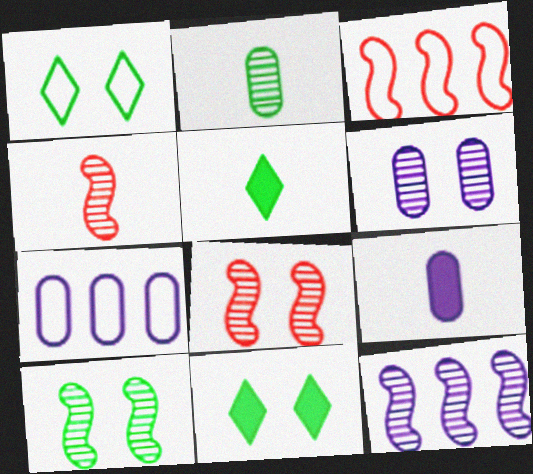[[3, 5, 6], 
[4, 7, 11], 
[4, 10, 12], 
[5, 7, 8], 
[6, 7, 9]]